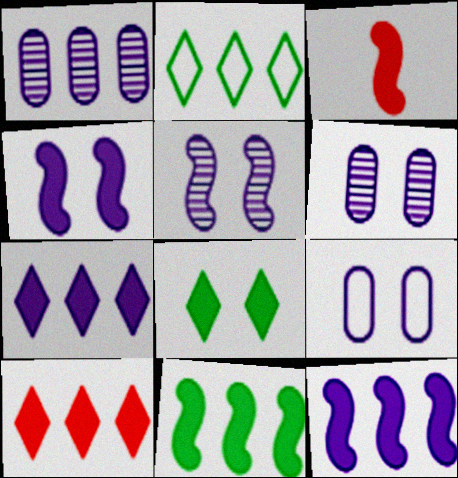[[2, 3, 6], 
[3, 4, 11]]